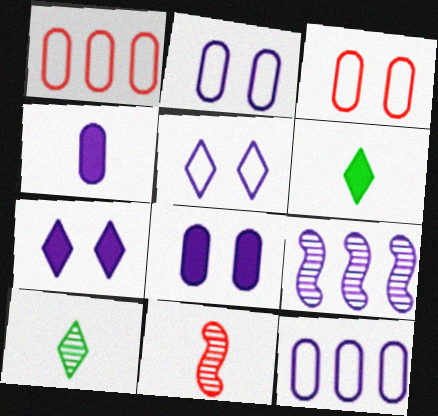[[3, 6, 9], 
[4, 5, 9]]